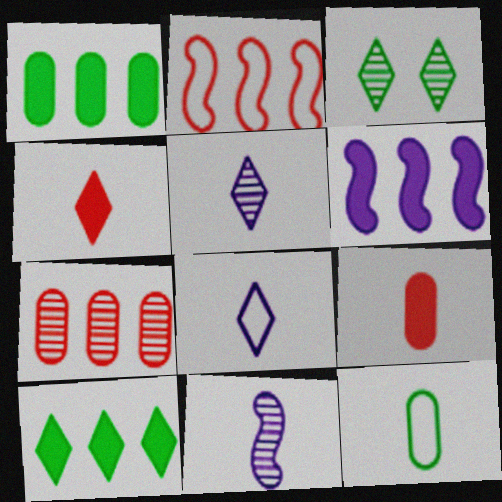[[3, 7, 11], 
[4, 11, 12]]